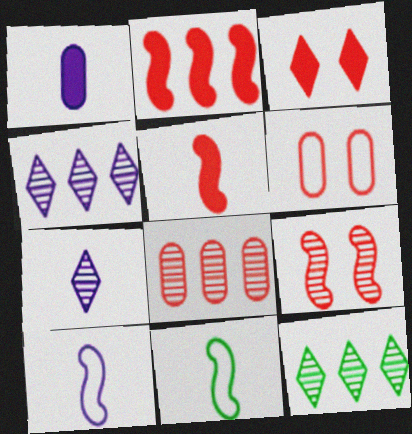[[1, 7, 10], 
[3, 6, 9]]